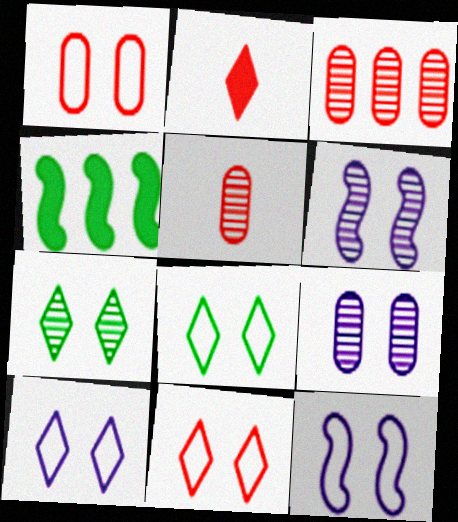[[1, 8, 12], 
[4, 5, 10], 
[8, 10, 11]]